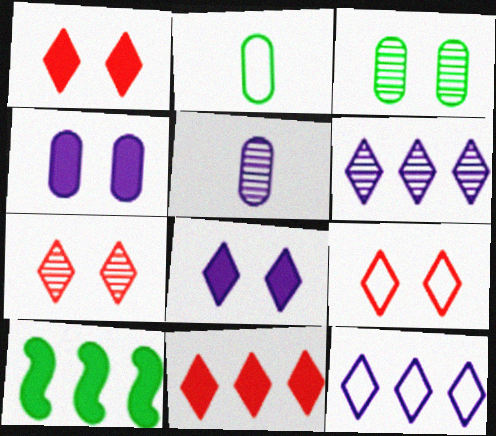[[1, 7, 9], 
[5, 9, 10]]